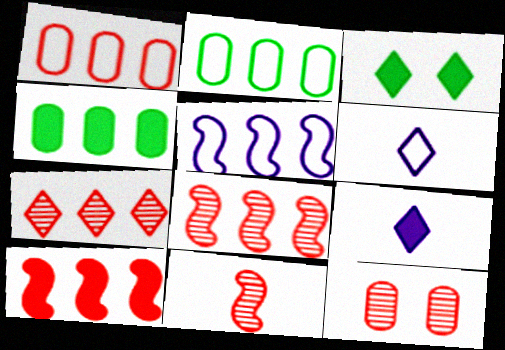[[1, 7, 10], 
[3, 6, 7], 
[4, 5, 7], 
[7, 11, 12]]